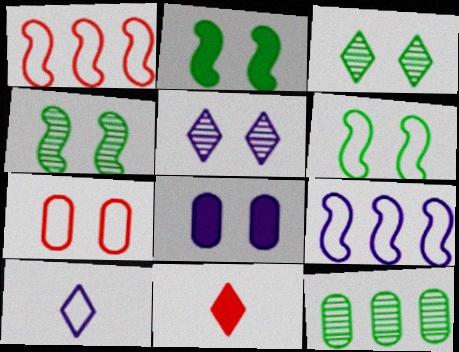[[2, 4, 6], 
[2, 5, 7]]